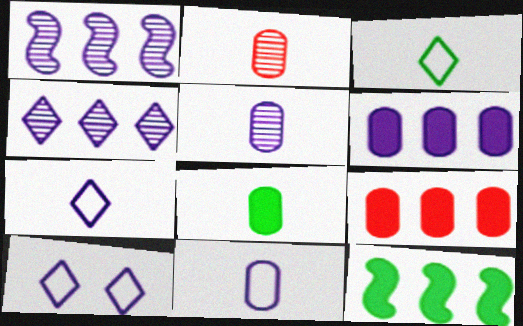[[2, 8, 11], 
[2, 10, 12]]